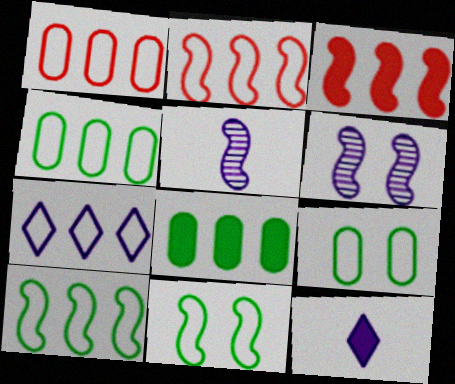[[1, 7, 10], 
[2, 4, 7], 
[3, 5, 11]]